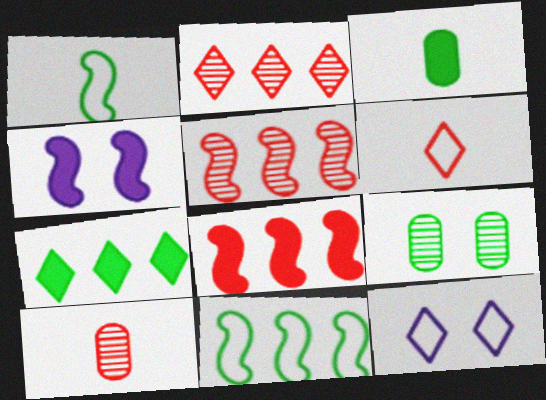[[1, 4, 5], 
[1, 7, 9], 
[3, 5, 12]]